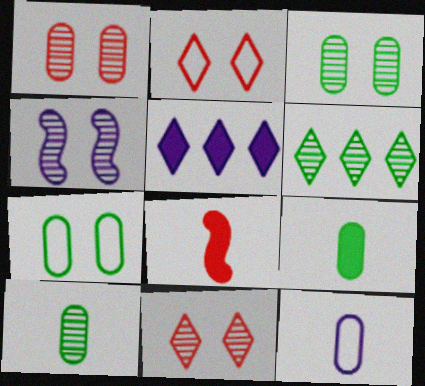[[3, 4, 11], 
[4, 5, 12]]